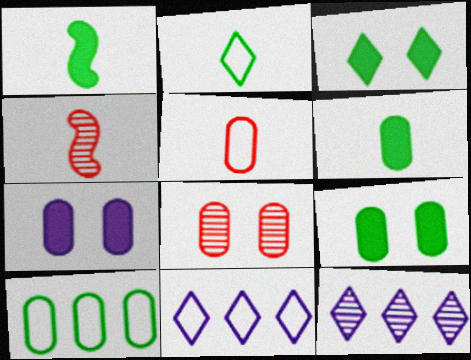[[1, 8, 11], 
[4, 9, 11]]